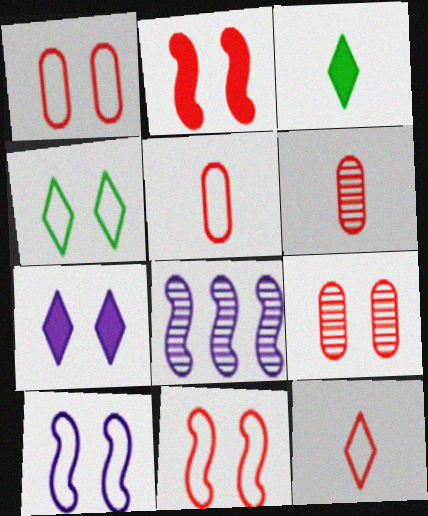[[1, 3, 8], 
[1, 4, 10]]